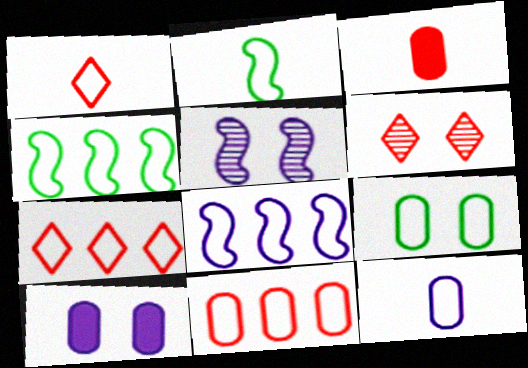[[1, 2, 12], 
[1, 8, 9], 
[9, 11, 12]]